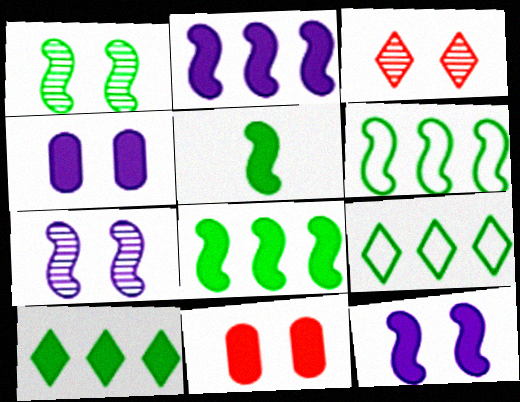[[1, 5, 6]]